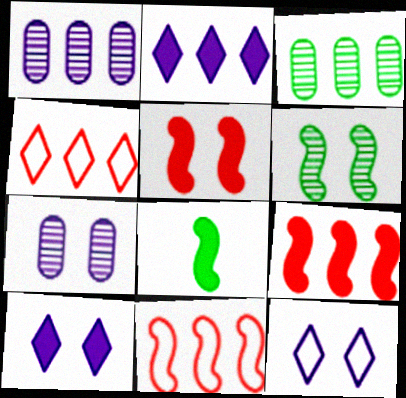[[2, 3, 11], 
[4, 7, 8]]